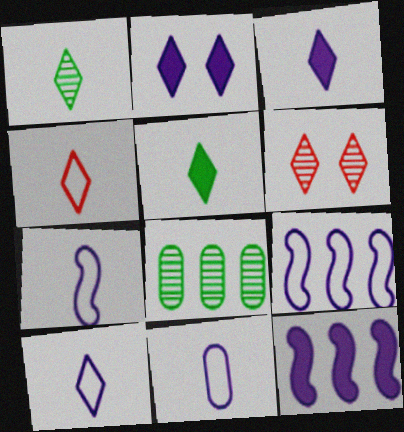[[1, 3, 4], 
[7, 10, 11]]